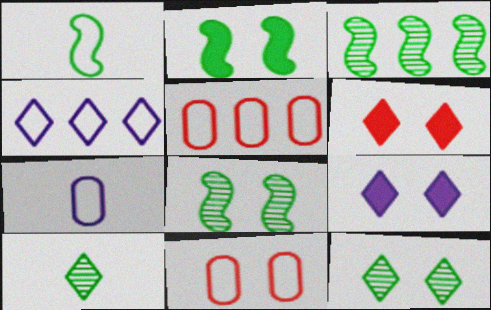[[1, 2, 3], 
[1, 4, 11], 
[3, 6, 7], 
[4, 6, 10], 
[8, 9, 11]]